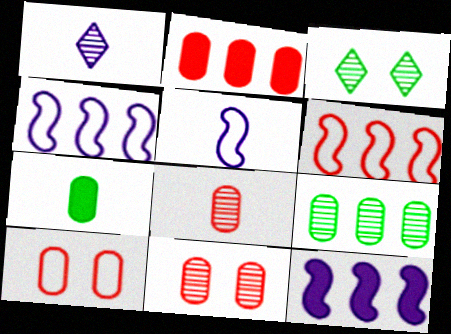[[2, 3, 5], 
[2, 8, 10]]